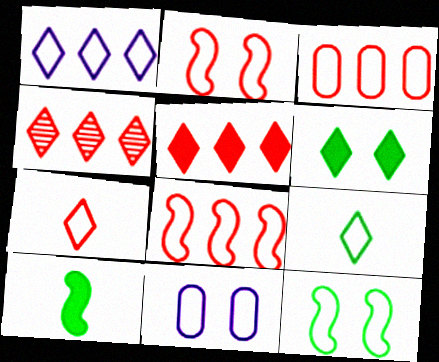[[2, 3, 7], 
[4, 10, 11], 
[8, 9, 11]]